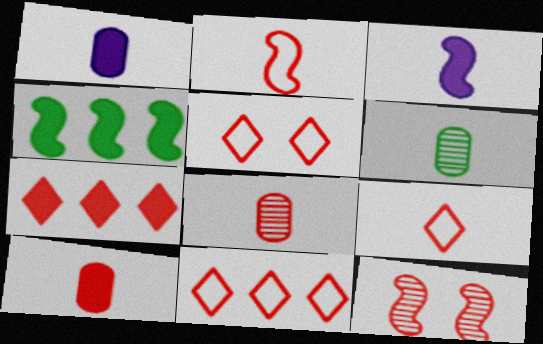[[3, 6, 9], 
[5, 9, 11], 
[10, 11, 12]]